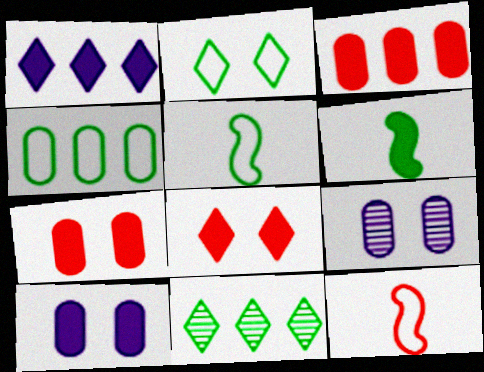[[1, 6, 7], 
[2, 4, 5], 
[10, 11, 12]]